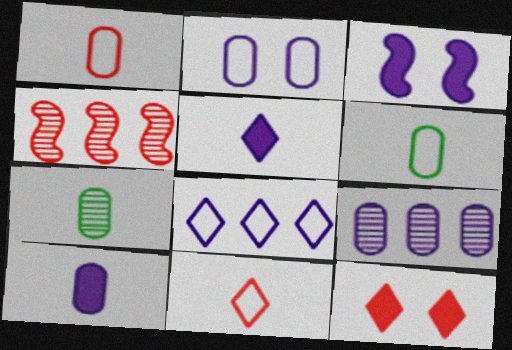[[1, 4, 12], 
[1, 7, 10], 
[2, 9, 10]]